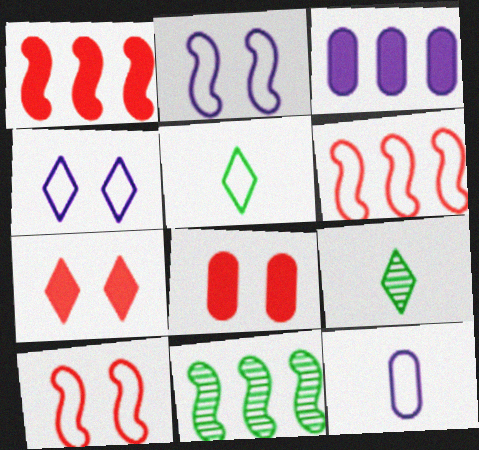[[3, 9, 10], 
[7, 11, 12]]